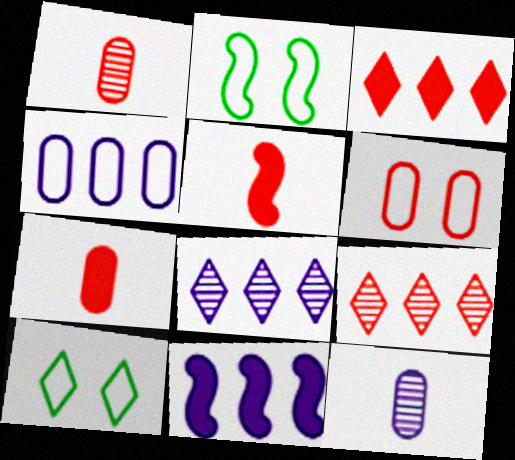[[1, 10, 11], 
[2, 3, 12], 
[2, 7, 8], 
[4, 8, 11], 
[5, 6, 9]]